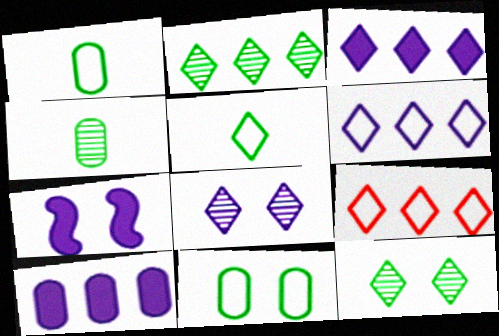[[2, 3, 9], 
[4, 7, 9]]